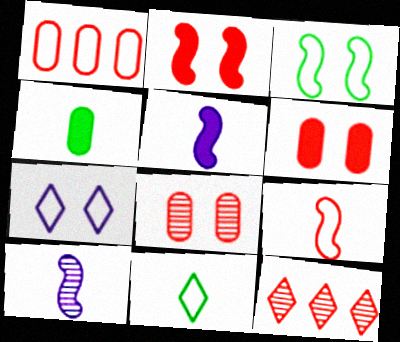[[6, 9, 12]]